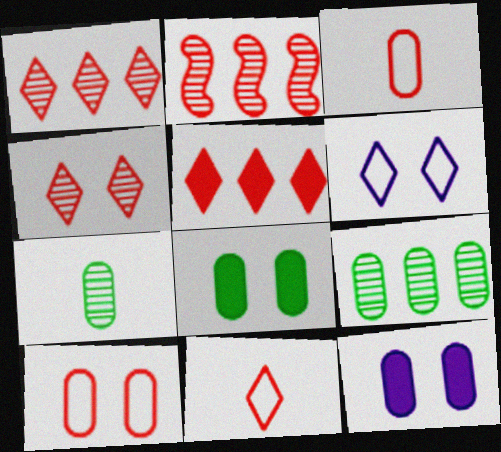[[3, 9, 12], 
[4, 5, 11]]